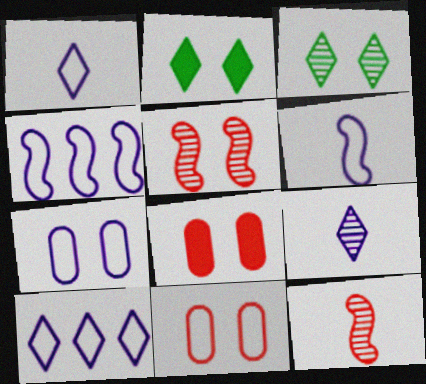[[1, 4, 7], 
[2, 5, 7], 
[6, 7, 10]]